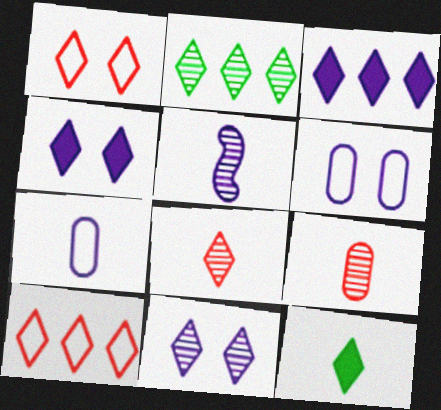[[2, 3, 10], 
[2, 8, 11], 
[3, 5, 6], 
[10, 11, 12]]